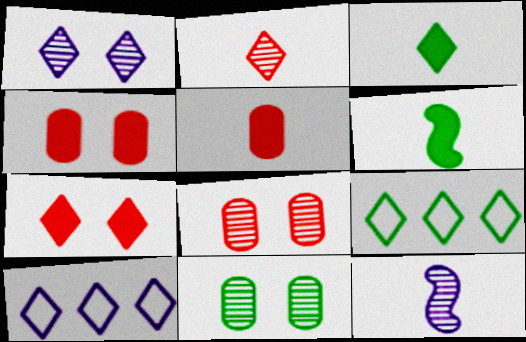[[4, 9, 12], 
[6, 8, 10], 
[6, 9, 11]]